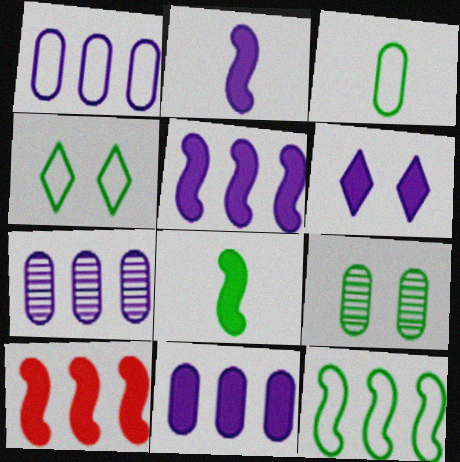[[1, 7, 11], 
[2, 6, 11], 
[3, 4, 12]]